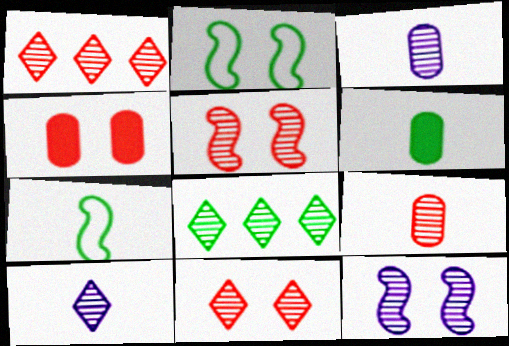[[1, 5, 9], 
[2, 6, 8], 
[3, 5, 8], 
[8, 9, 12], 
[8, 10, 11]]